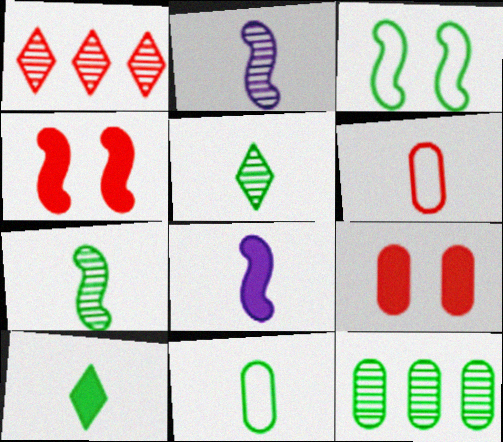[[1, 4, 6], 
[2, 6, 10], 
[3, 10, 12], 
[5, 6, 8], 
[7, 10, 11]]